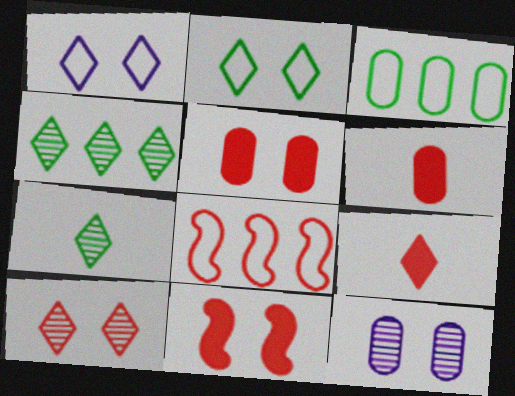[[1, 4, 9], 
[2, 11, 12], 
[3, 6, 12], 
[6, 8, 10]]